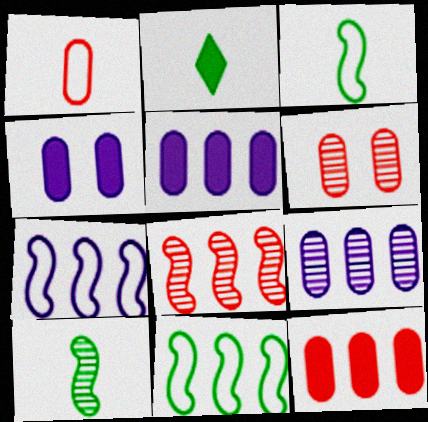[[1, 6, 12], 
[2, 6, 7]]